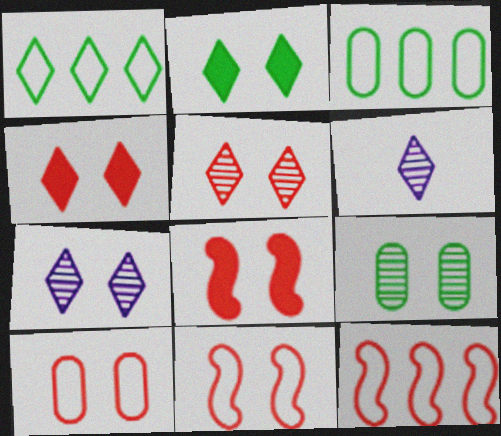[[1, 4, 6], 
[3, 6, 8], 
[5, 8, 10]]